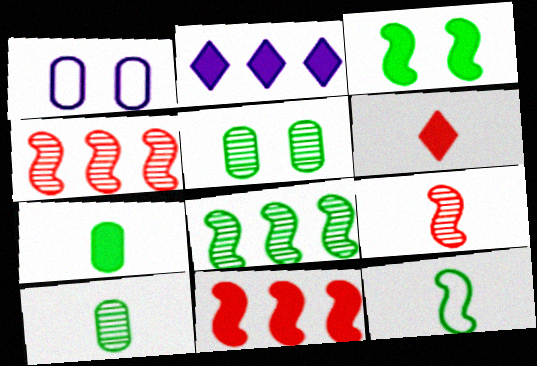[[1, 6, 8], 
[3, 8, 12]]